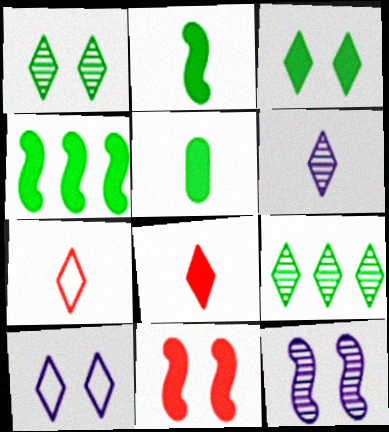[[3, 4, 5], 
[8, 9, 10]]